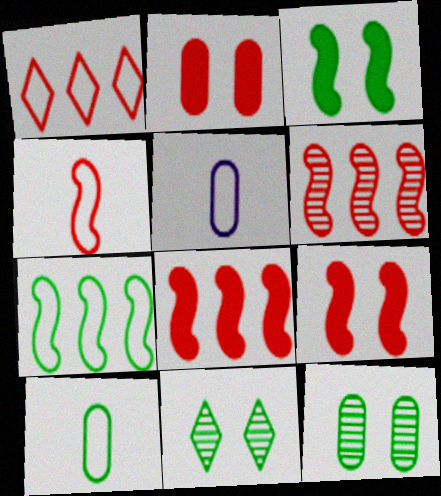[[4, 6, 9], 
[5, 8, 11]]